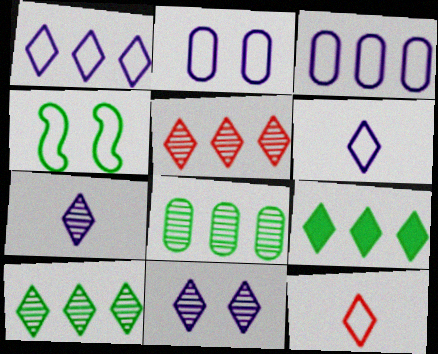[[1, 5, 9], 
[3, 4, 12], 
[9, 11, 12]]